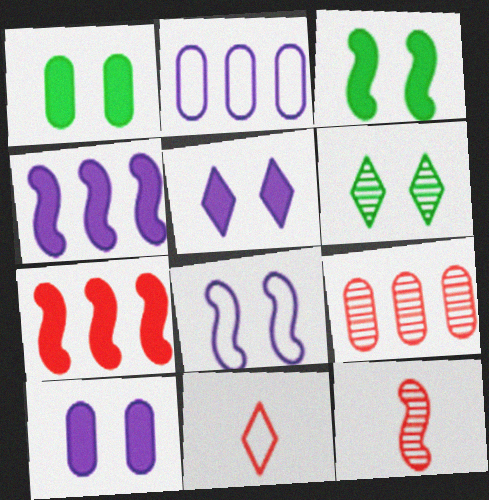[]